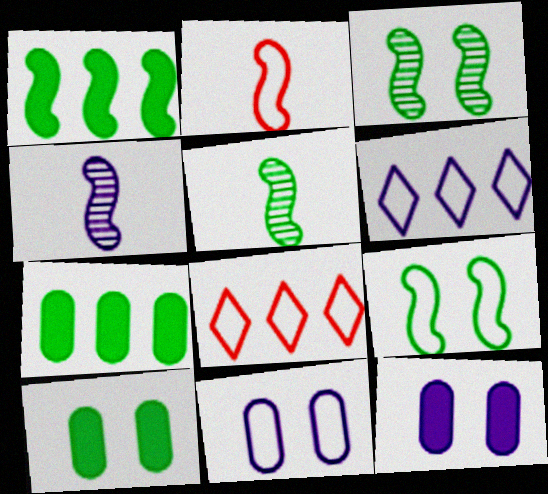[[1, 5, 9], 
[4, 6, 12], 
[4, 8, 10], 
[5, 8, 12]]